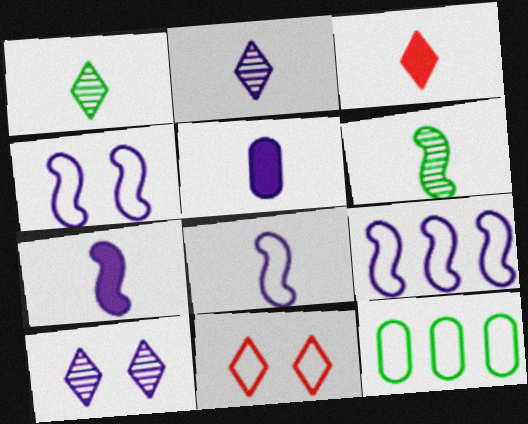[[2, 5, 8], 
[4, 8, 9], 
[5, 9, 10], 
[8, 11, 12]]